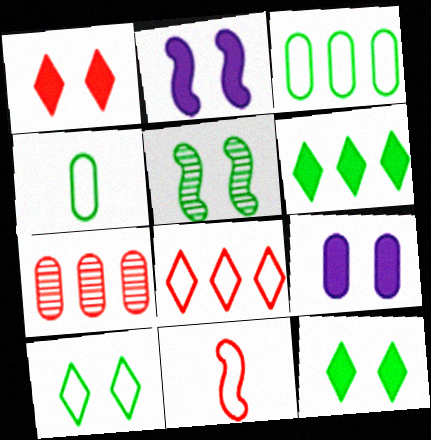[[1, 7, 11], 
[4, 5, 6], 
[4, 7, 9]]